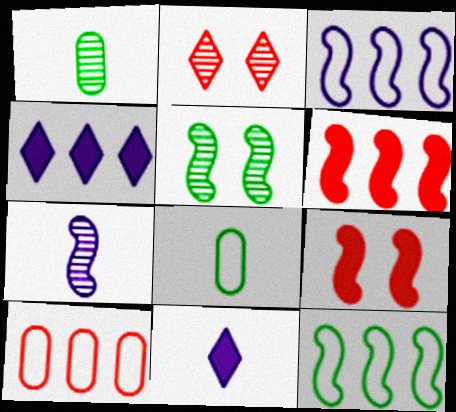[[5, 10, 11], 
[7, 9, 12]]